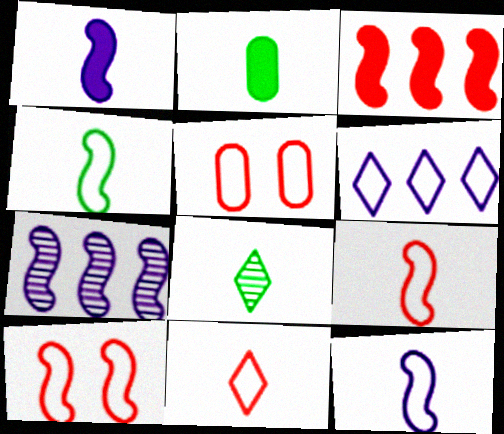[[2, 4, 8], 
[4, 5, 6], 
[4, 9, 12]]